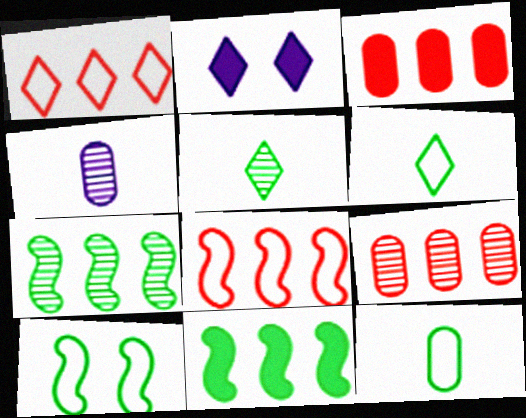[[1, 2, 5]]